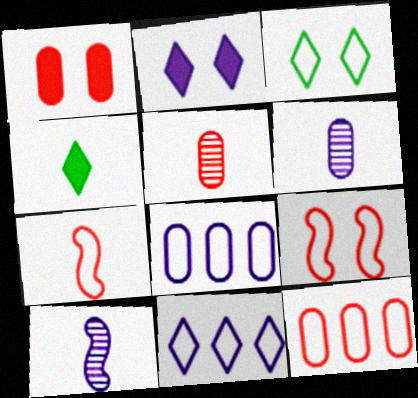[[1, 5, 12], 
[2, 8, 10], 
[3, 7, 8], 
[4, 6, 7]]